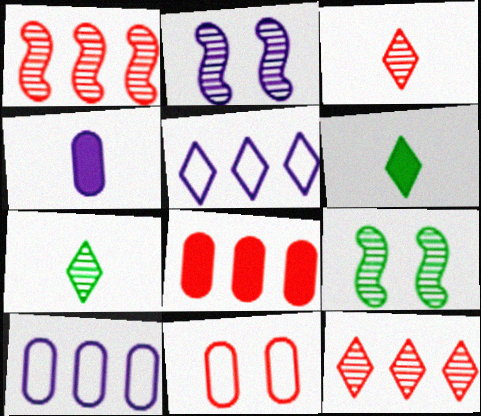[[2, 4, 5]]